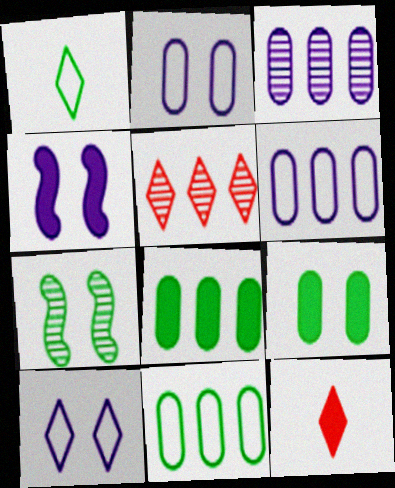[[1, 7, 8], 
[4, 8, 12], 
[6, 7, 12]]